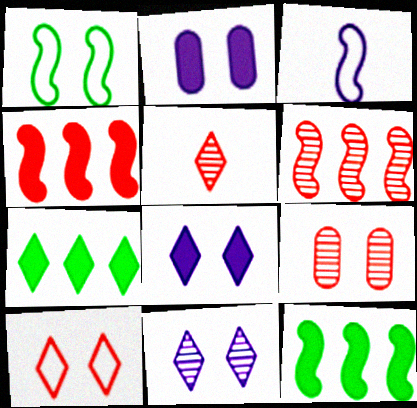[[1, 8, 9], 
[3, 7, 9], 
[5, 6, 9]]